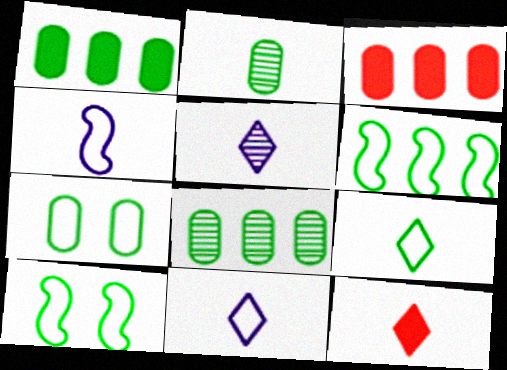[[1, 2, 7], 
[2, 4, 12], 
[3, 5, 10], 
[5, 9, 12], 
[6, 7, 9]]